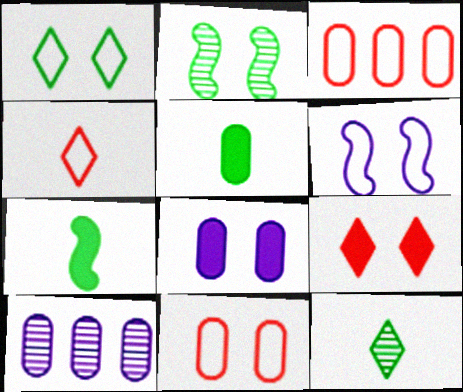[[1, 6, 11], 
[5, 10, 11]]